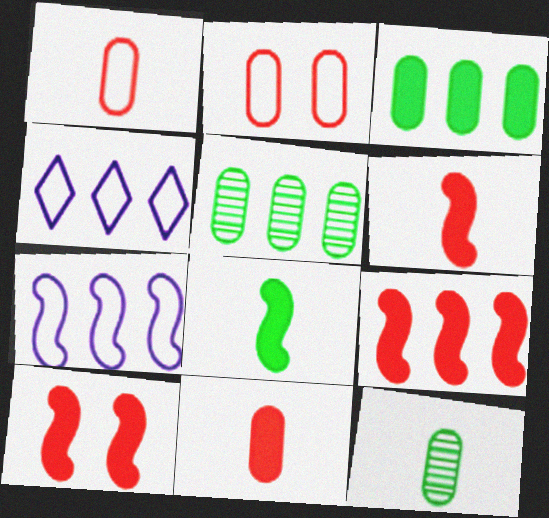[[4, 5, 9], 
[4, 10, 12], 
[6, 9, 10]]